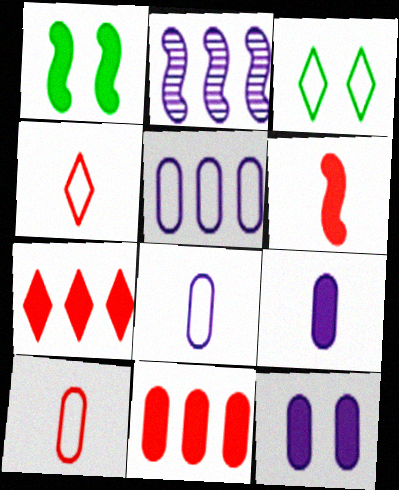[[1, 7, 9]]